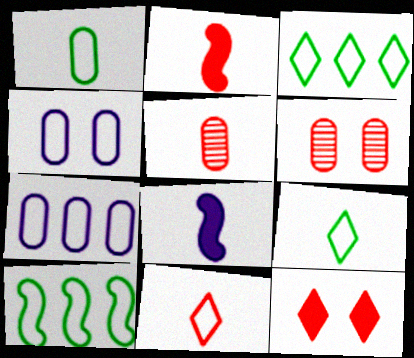[[2, 5, 11], 
[3, 6, 8], 
[4, 10, 11], 
[5, 8, 9]]